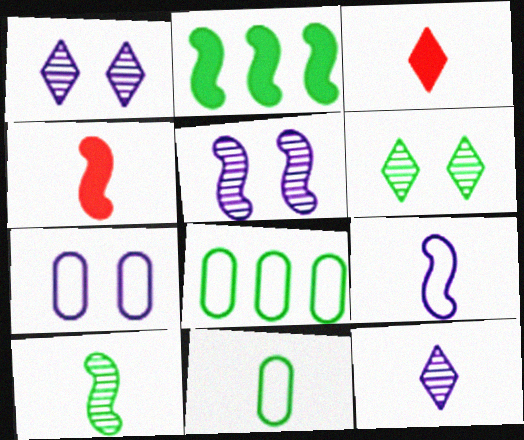[[1, 4, 8], 
[2, 6, 11], 
[3, 5, 8], 
[4, 9, 10], 
[4, 11, 12]]